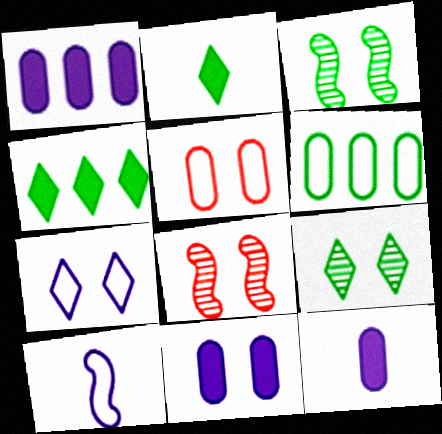[[1, 11, 12], 
[2, 3, 6]]